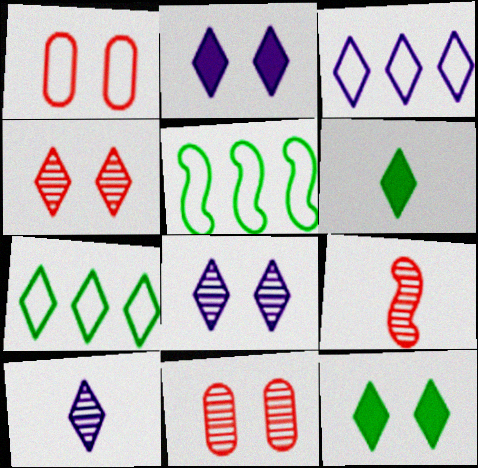[[2, 3, 10], 
[3, 4, 6]]